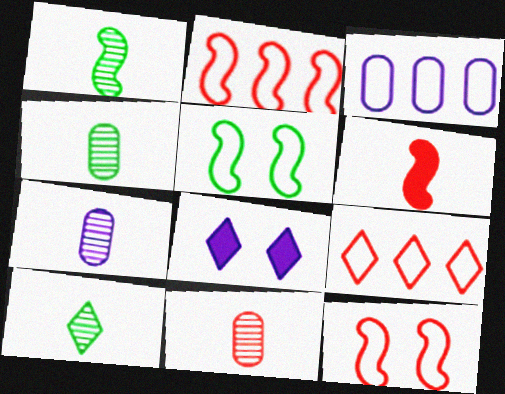[[1, 4, 10], 
[2, 4, 8], 
[4, 7, 11], 
[8, 9, 10]]